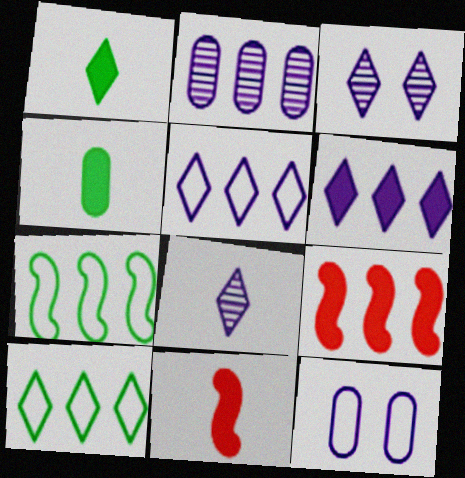[[2, 9, 10]]